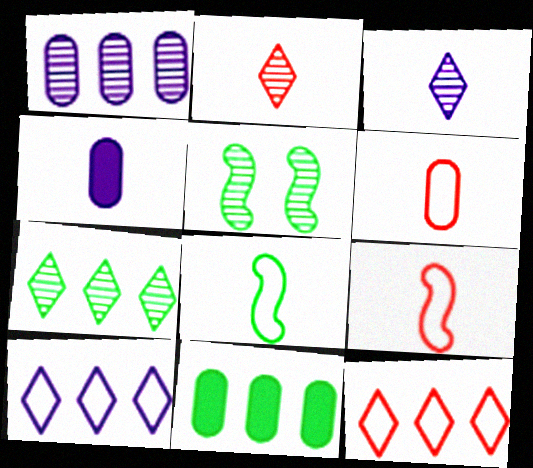[[1, 2, 5], 
[2, 4, 8], 
[4, 5, 12]]